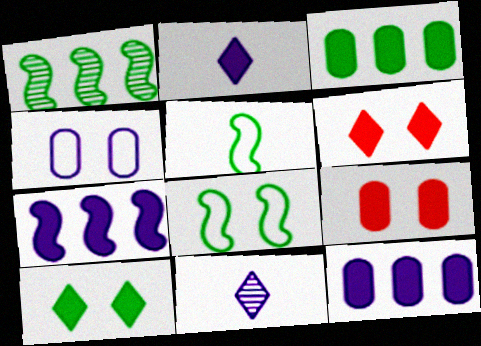[[4, 7, 11]]